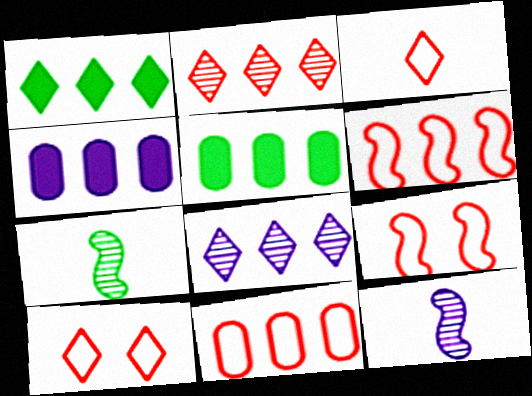[[3, 9, 11], 
[4, 7, 10], 
[5, 6, 8], 
[5, 10, 12]]